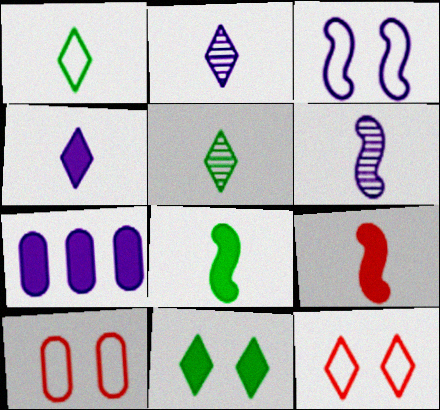[[2, 3, 7], 
[7, 9, 11]]